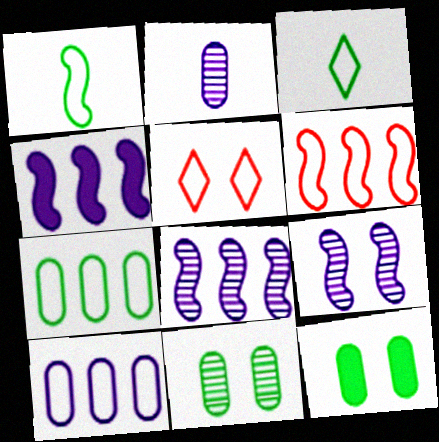[[1, 5, 10], 
[5, 9, 12]]